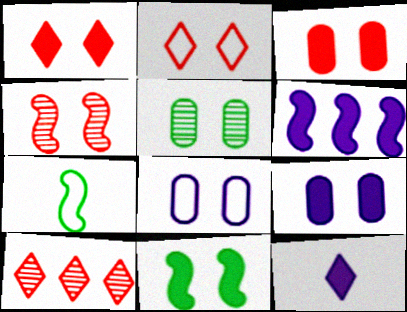[[1, 9, 11], 
[2, 3, 4], 
[3, 5, 8], 
[4, 6, 7], 
[6, 9, 12], 
[7, 9, 10]]